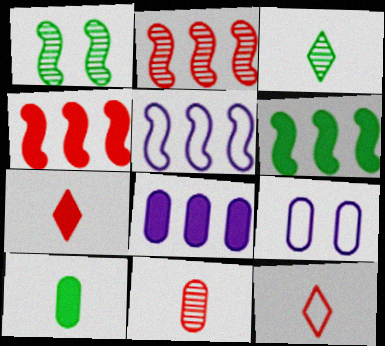[[1, 8, 12], 
[2, 5, 6], 
[3, 4, 9]]